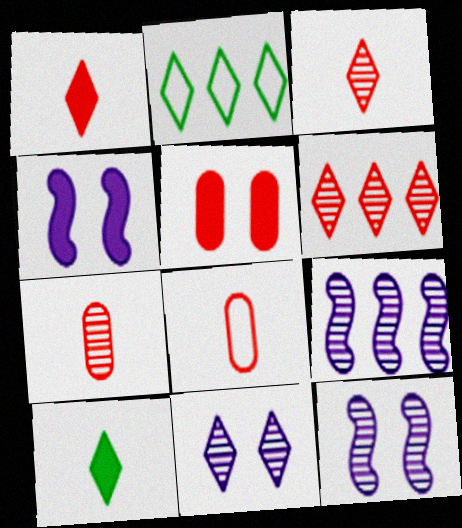[[1, 2, 11], 
[2, 4, 7]]